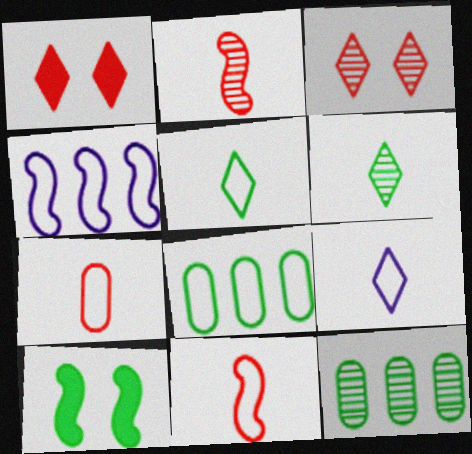[[2, 4, 10], 
[5, 10, 12], 
[6, 8, 10]]